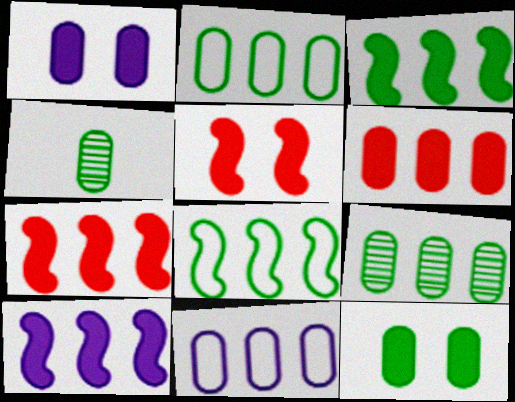[[2, 4, 12], 
[3, 7, 10], 
[6, 9, 11]]